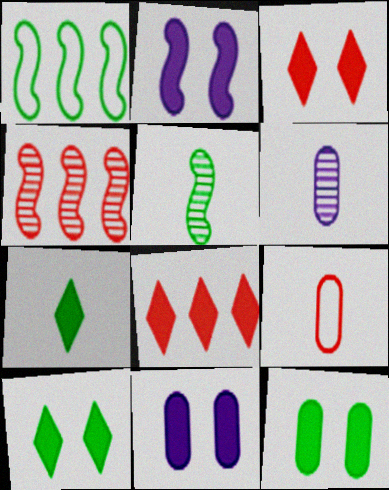[[1, 3, 6], 
[2, 3, 12], 
[3, 4, 9]]